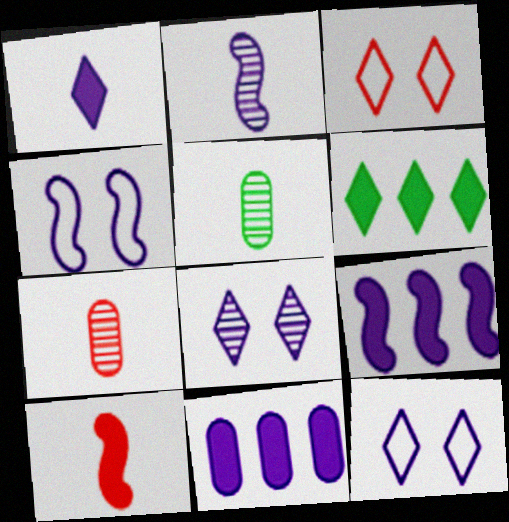[[2, 4, 9], 
[2, 11, 12], 
[3, 5, 9], 
[4, 6, 7]]